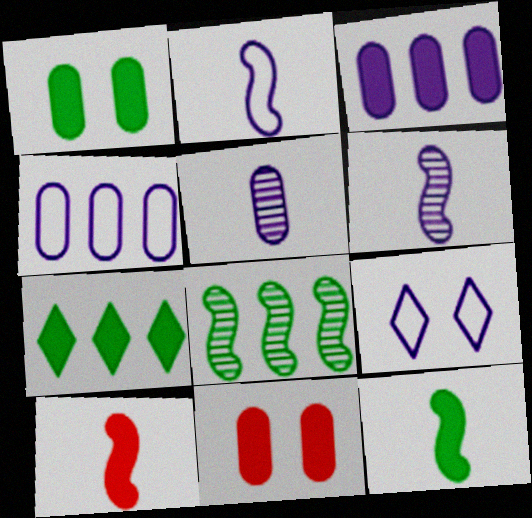[[1, 7, 12], 
[2, 4, 9], 
[3, 6, 9]]